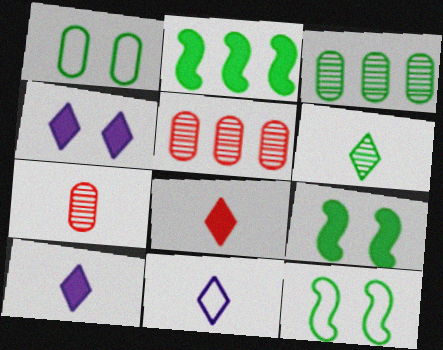[[1, 2, 6], 
[5, 9, 11], 
[5, 10, 12], 
[6, 8, 11]]